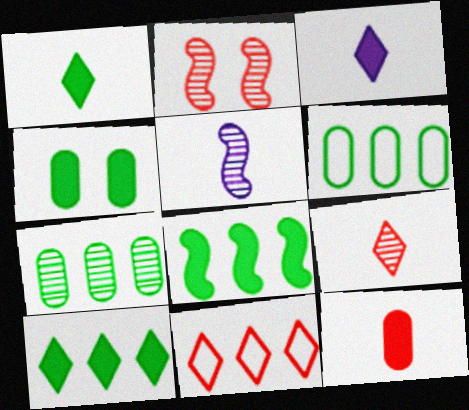[[1, 4, 8], 
[2, 3, 6], 
[2, 11, 12], 
[4, 5, 11]]